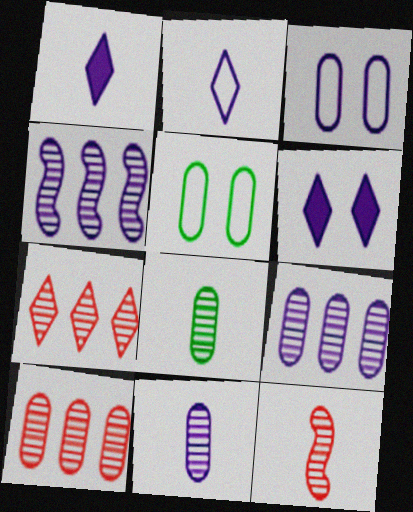[[1, 3, 4]]